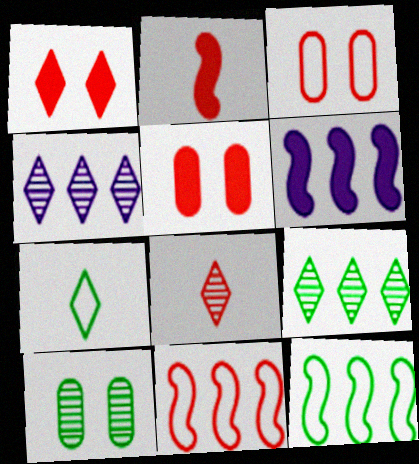[[1, 4, 7], 
[5, 8, 11]]